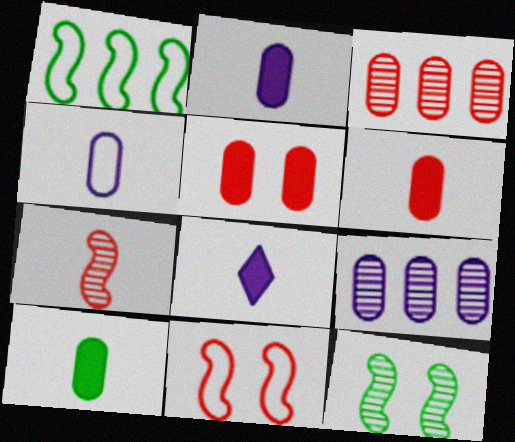[[2, 6, 10]]